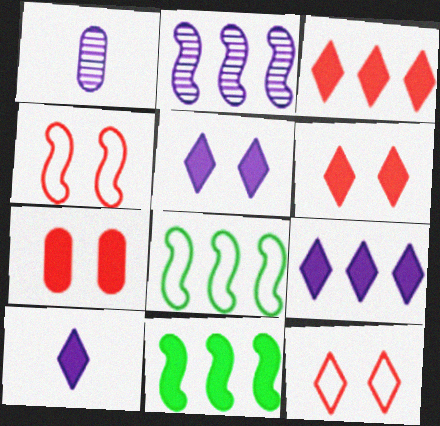[[1, 6, 8], 
[1, 11, 12], 
[5, 9, 10], 
[7, 10, 11]]